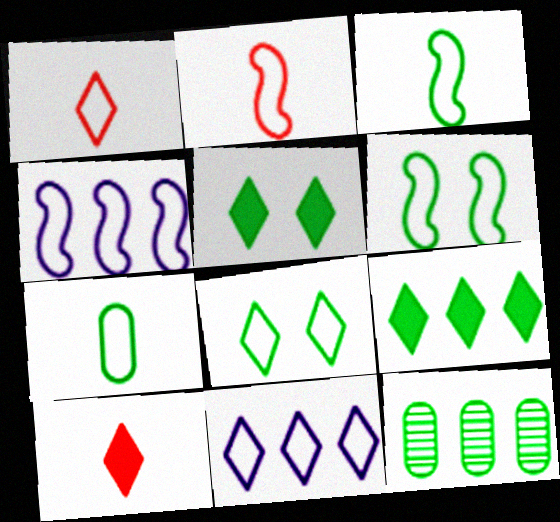[[1, 8, 11], 
[2, 4, 6], 
[3, 5, 12]]